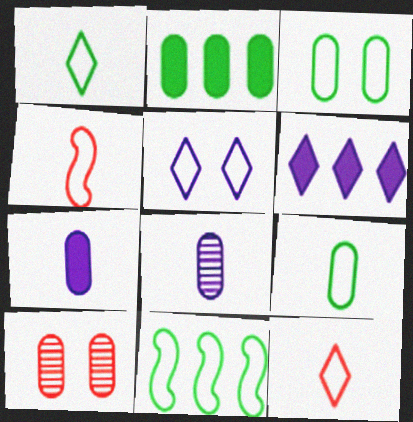[[1, 3, 11]]